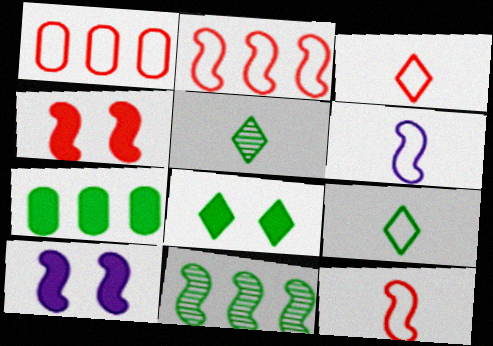[[1, 5, 10], 
[4, 6, 11], 
[10, 11, 12]]